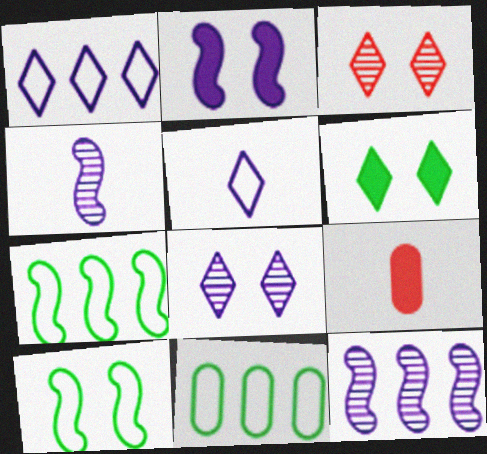[[7, 8, 9]]